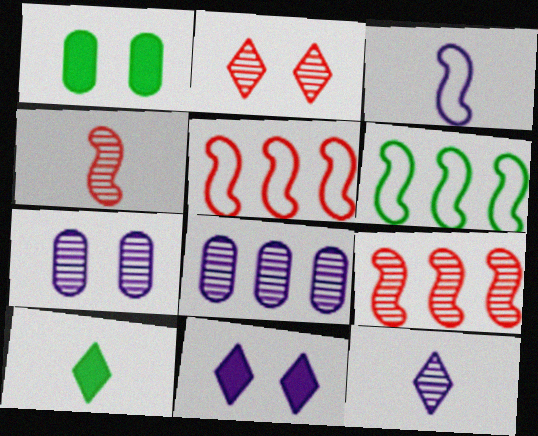[[1, 5, 12], 
[3, 8, 11], 
[5, 7, 10]]